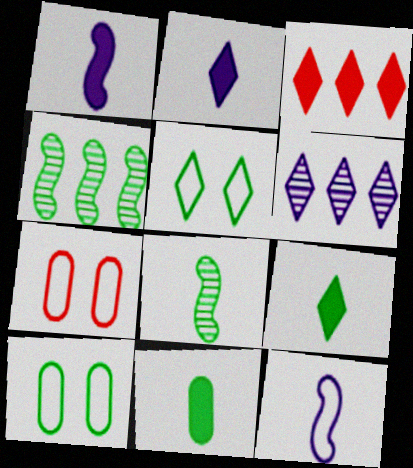[[2, 4, 7], 
[4, 5, 11], 
[4, 9, 10]]